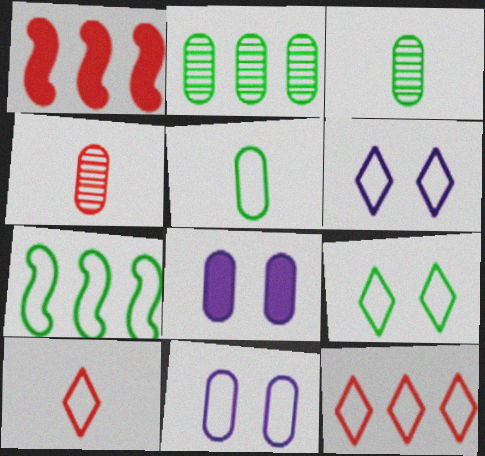[[1, 3, 6], 
[5, 7, 9], 
[7, 10, 11]]